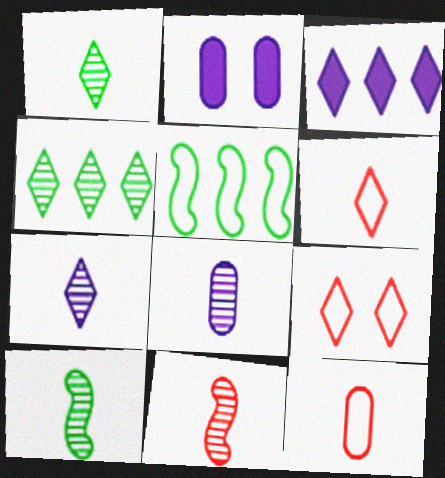[[1, 3, 9], 
[1, 8, 11]]